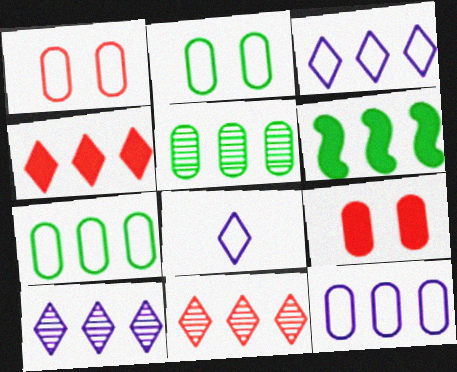[[6, 11, 12]]